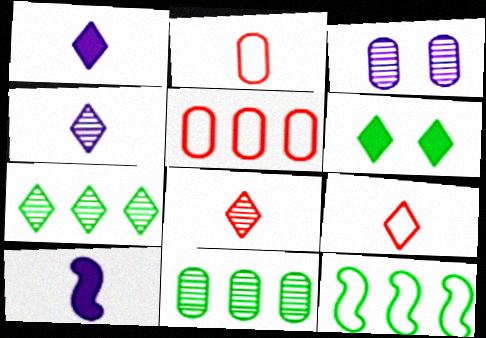[]